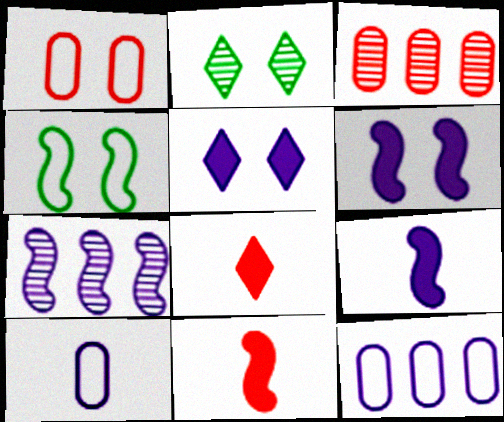[[1, 2, 6], 
[2, 11, 12], 
[4, 7, 11], 
[5, 7, 10]]